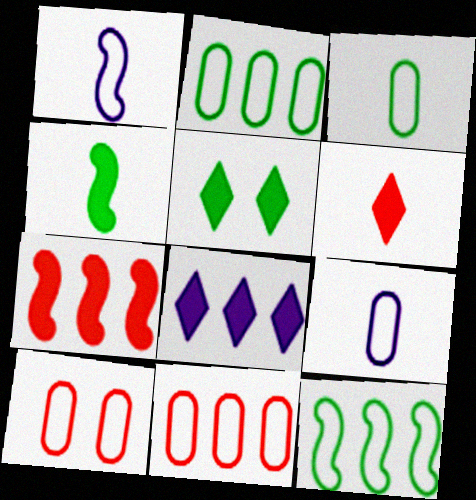[[2, 9, 10], 
[5, 6, 8]]